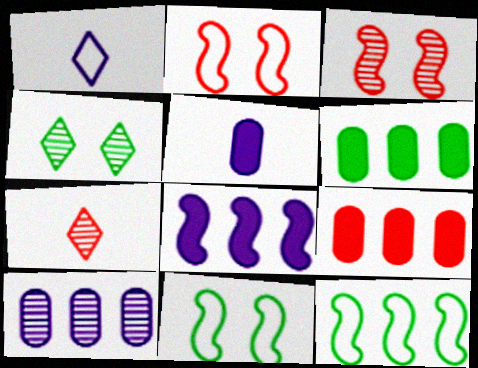[[1, 3, 6], 
[2, 7, 9]]